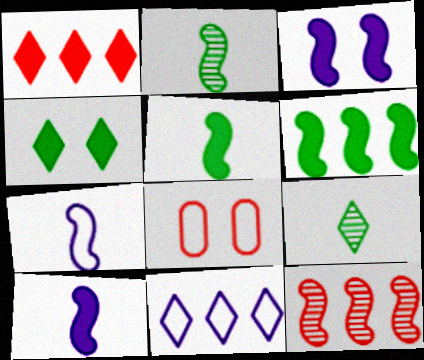[]